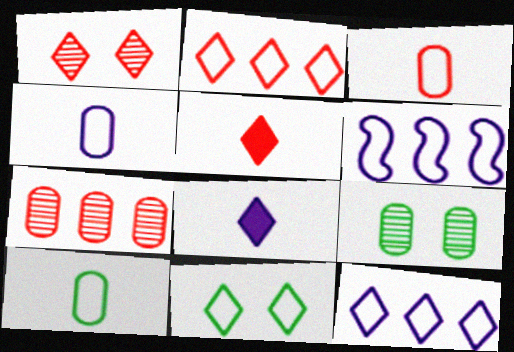[[1, 2, 5], 
[3, 4, 10], 
[3, 6, 11], 
[5, 6, 9]]